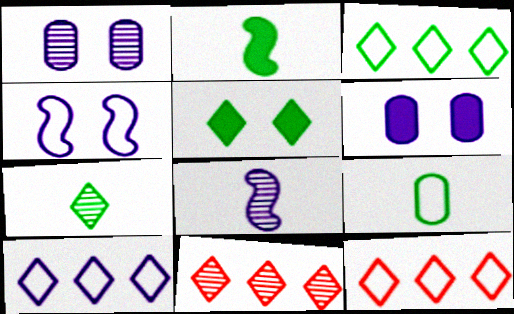[[1, 2, 12], 
[2, 7, 9], 
[3, 5, 7], 
[3, 10, 12], 
[4, 9, 12], 
[6, 8, 10]]